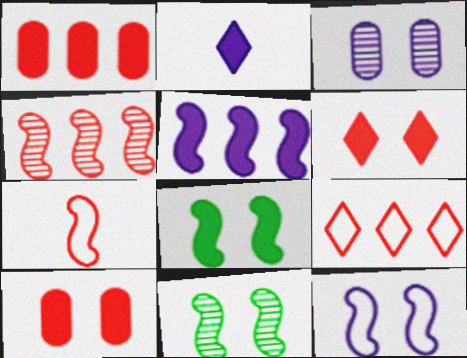[[1, 2, 8], 
[1, 4, 9], 
[5, 7, 11]]